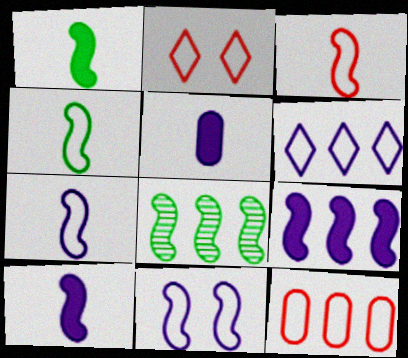[[2, 3, 12], 
[2, 5, 8], 
[3, 4, 7]]